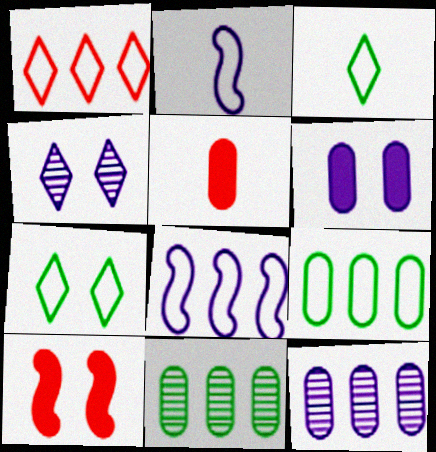[[1, 8, 9], 
[3, 10, 12]]